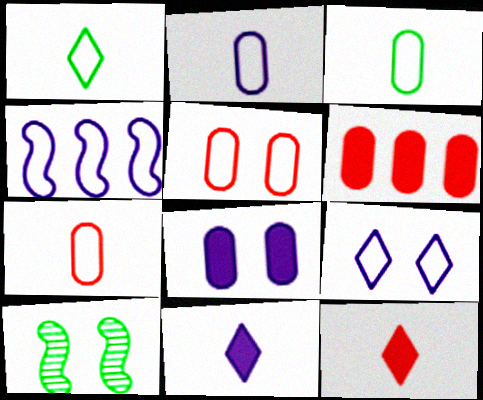[[1, 4, 5], 
[2, 3, 7], 
[2, 4, 9]]